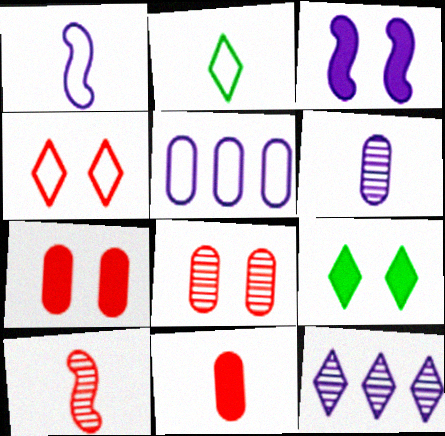[[3, 7, 9], 
[5, 9, 10]]